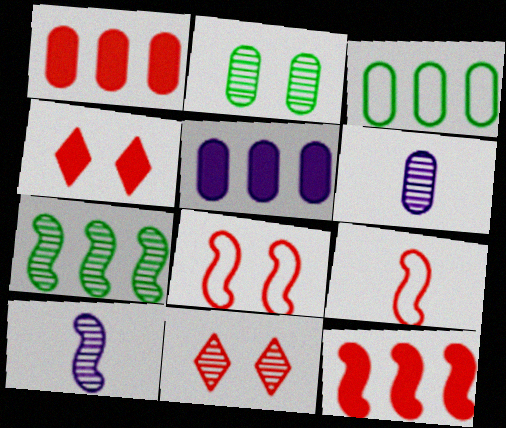[[1, 9, 11], 
[3, 4, 10], 
[6, 7, 11]]